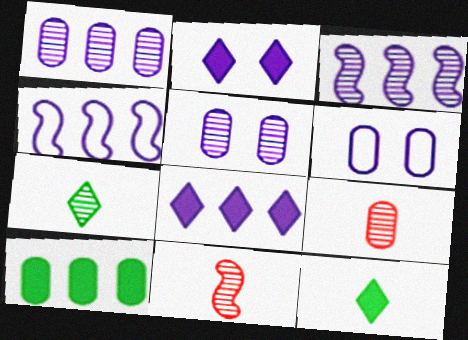[[1, 4, 8], 
[6, 9, 10]]